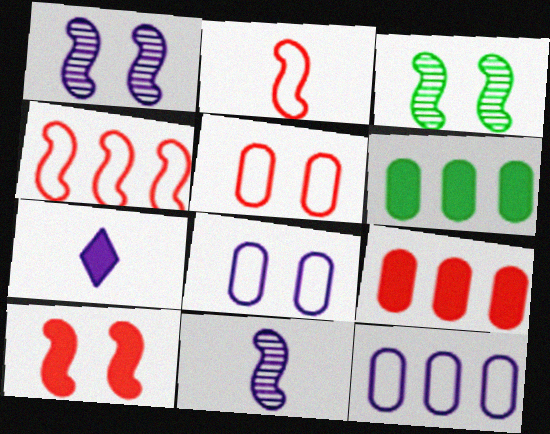[[1, 7, 12], 
[6, 7, 10]]